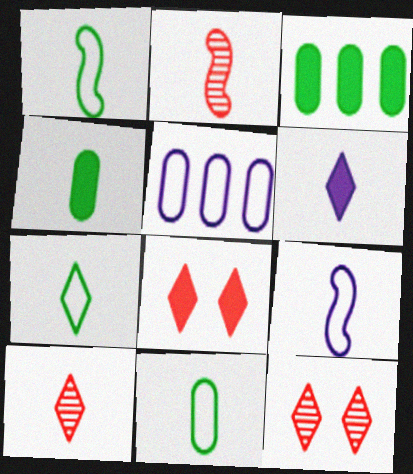[[1, 7, 11], 
[2, 6, 11], 
[3, 9, 12], 
[4, 9, 10], 
[6, 7, 10]]